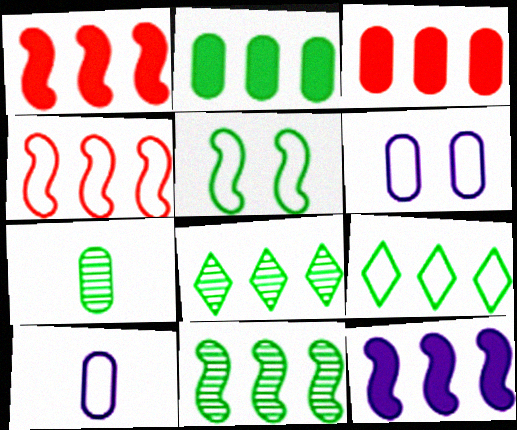[[2, 9, 11], 
[3, 6, 7], 
[4, 11, 12]]